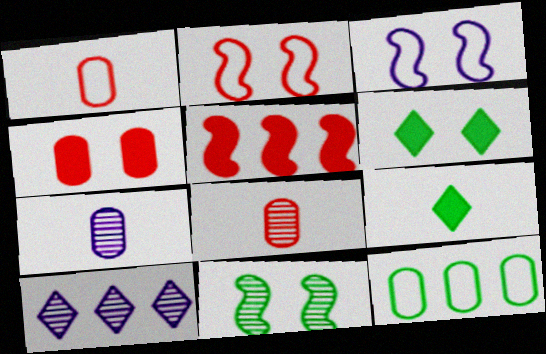[[4, 7, 12], 
[5, 10, 12], 
[8, 10, 11], 
[9, 11, 12]]